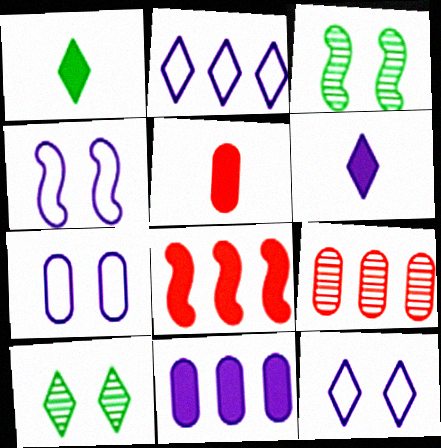[[1, 4, 9], 
[2, 3, 5], 
[4, 7, 12]]